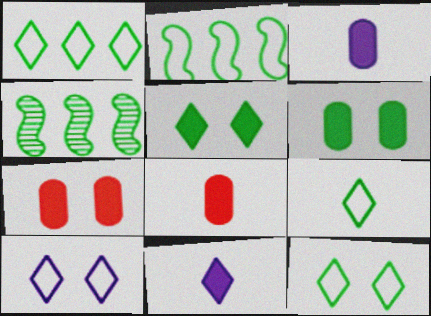[[1, 9, 12], 
[4, 6, 9], 
[4, 8, 10]]